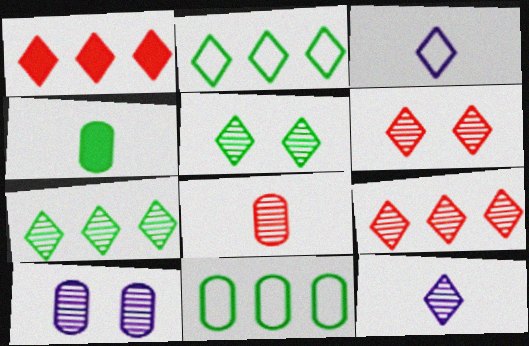[[1, 3, 5], 
[5, 9, 12], 
[6, 7, 12]]